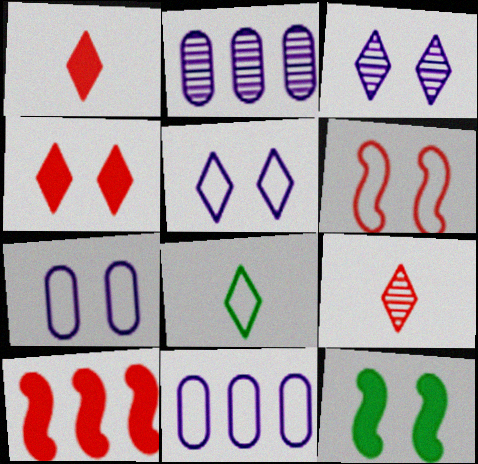[[6, 8, 11], 
[9, 11, 12]]